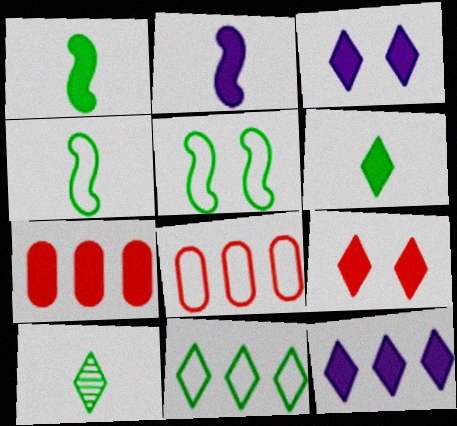[[1, 3, 7], 
[6, 9, 12]]